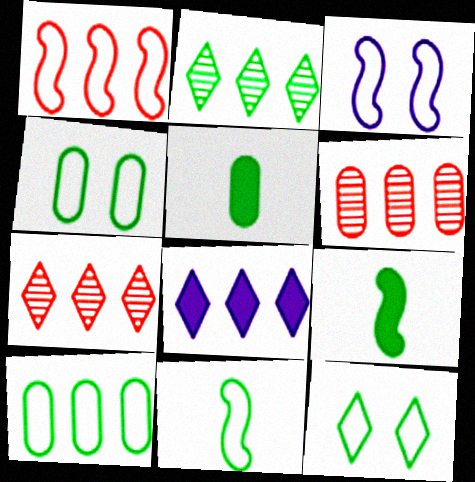[[1, 3, 11], 
[2, 4, 9], 
[3, 5, 7], 
[10, 11, 12]]